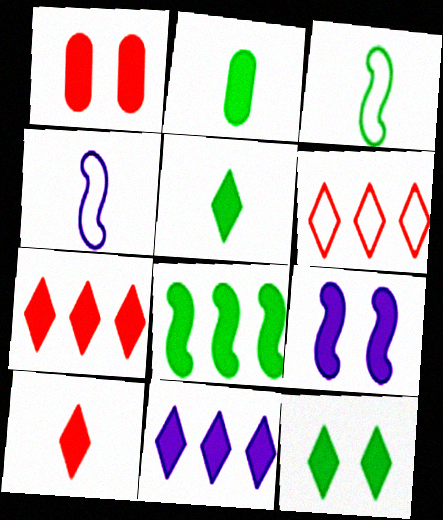[[1, 9, 12], 
[2, 7, 9], 
[2, 8, 12], 
[10, 11, 12]]